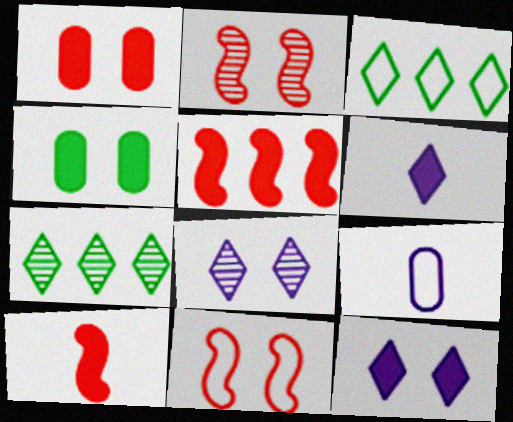[[3, 9, 11], 
[4, 5, 6], 
[4, 8, 11]]